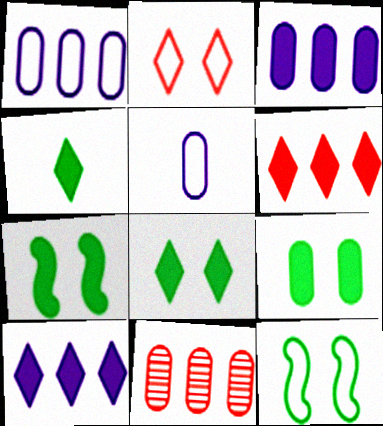[[5, 9, 11], 
[7, 8, 9]]